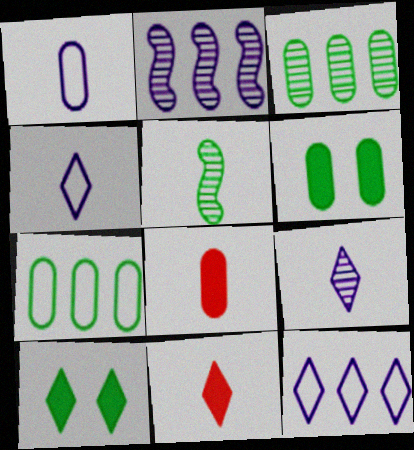[[1, 5, 11], 
[4, 5, 8], 
[5, 7, 10]]